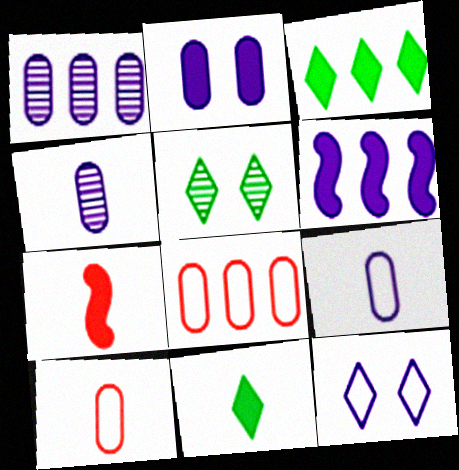[[1, 2, 9], 
[2, 3, 7], 
[4, 6, 12], 
[5, 6, 10]]